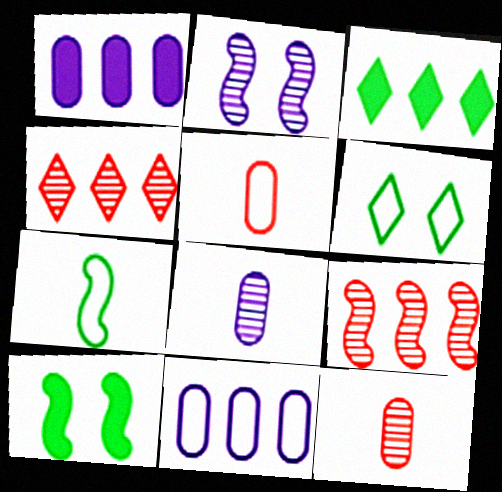[[2, 3, 5], 
[3, 9, 11]]